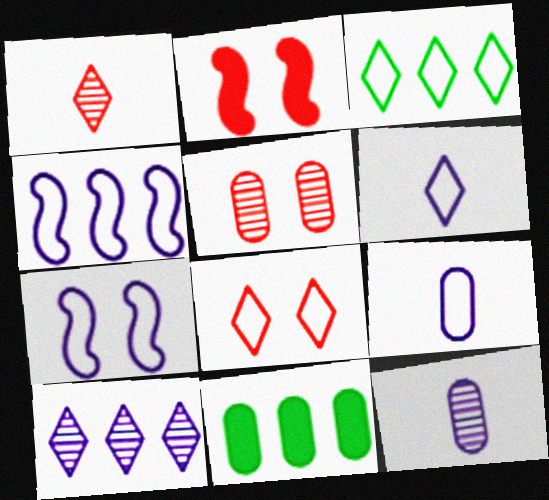[[1, 7, 11], 
[2, 3, 12], 
[2, 5, 8], 
[3, 6, 8], 
[5, 9, 11]]